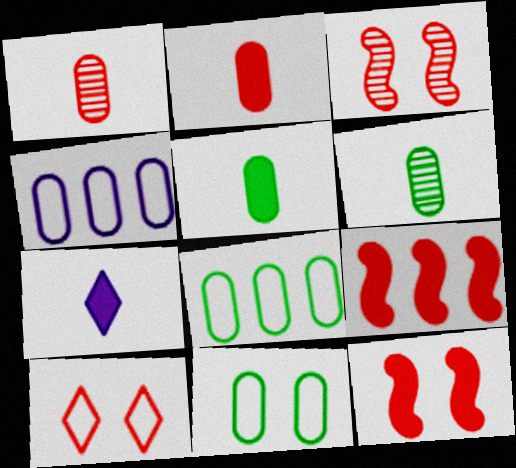[[1, 9, 10], 
[3, 7, 8]]